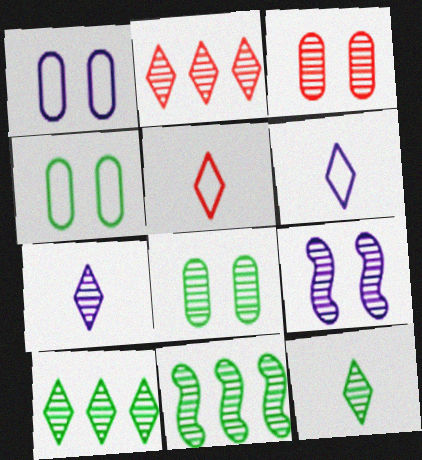[[3, 7, 11], 
[8, 11, 12]]